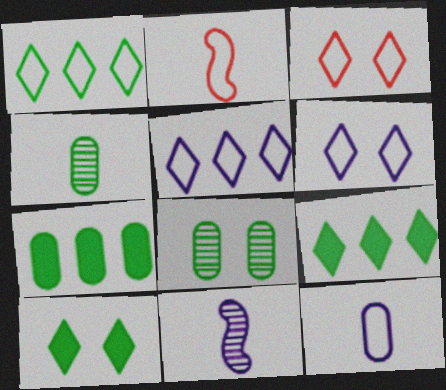[[3, 7, 11]]